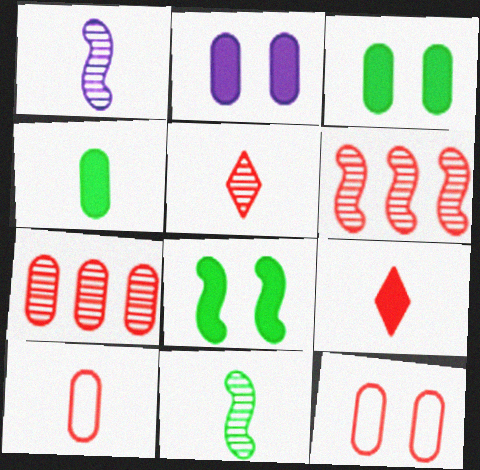[[6, 9, 12]]